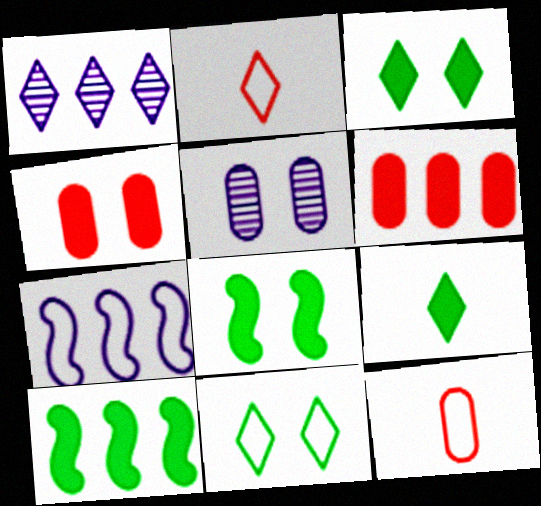[[1, 2, 3], 
[1, 8, 12], 
[2, 5, 10], 
[7, 11, 12]]